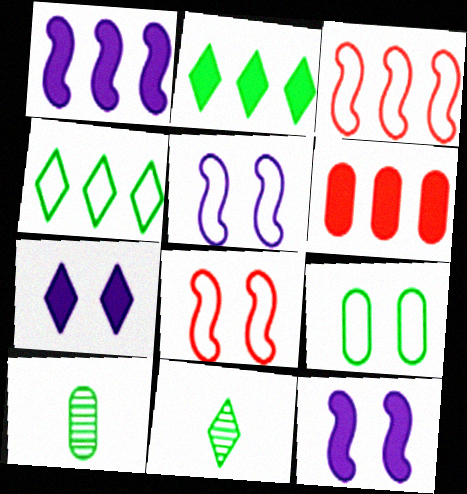[[1, 2, 6], 
[3, 7, 10], 
[5, 6, 11]]